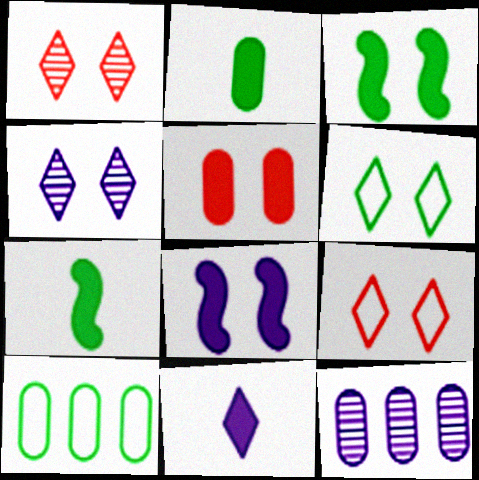[[7, 9, 12]]